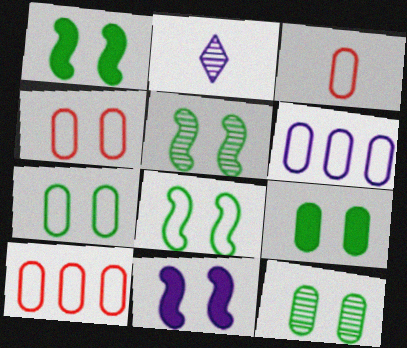[[1, 2, 10], 
[1, 5, 8], 
[2, 6, 11], 
[3, 4, 10], 
[3, 6, 7], 
[7, 9, 12]]